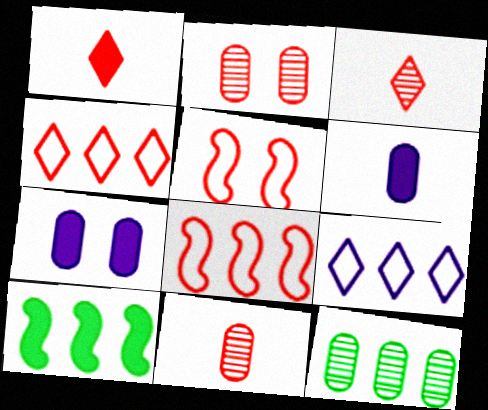[[1, 2, 8], 
[1, 7, 10]]